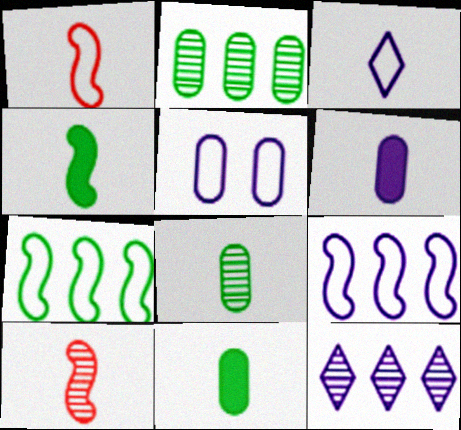[[3, 5, 9], 
[3, 10, 11]]